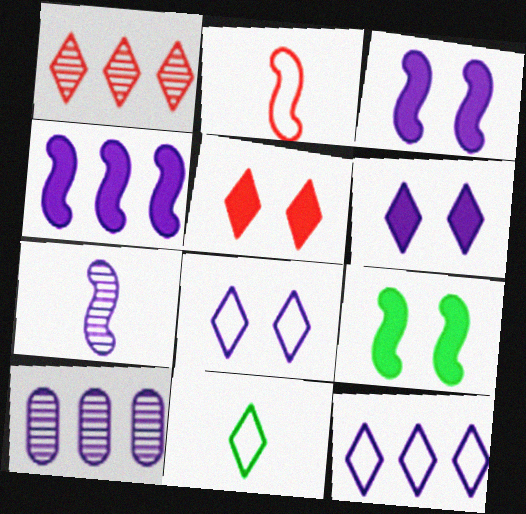[[1, 6, 11], 
[4, 10, 12]]